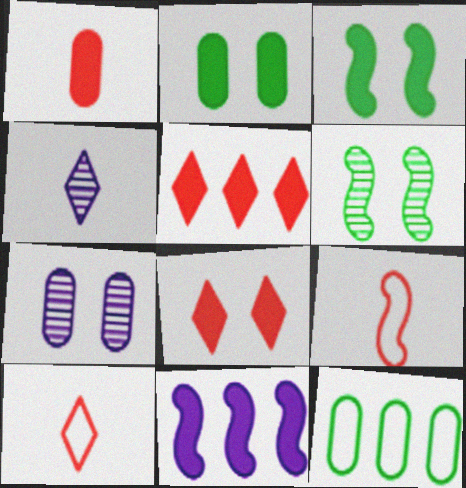[[1, 7, 12], 
[6, 9, 11]]